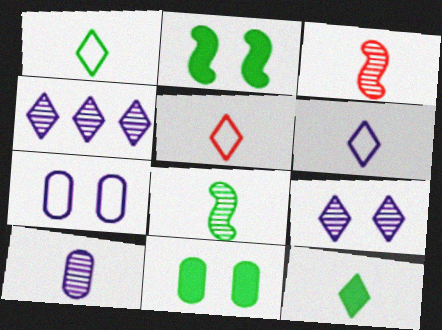[[1, 5, 6]]